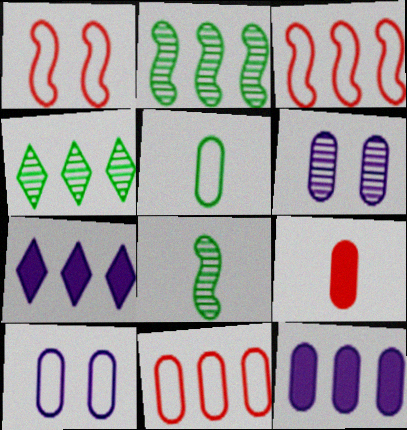[[2, 7, 11], 
[3, 4, 12], 
[5, 10, 11]]